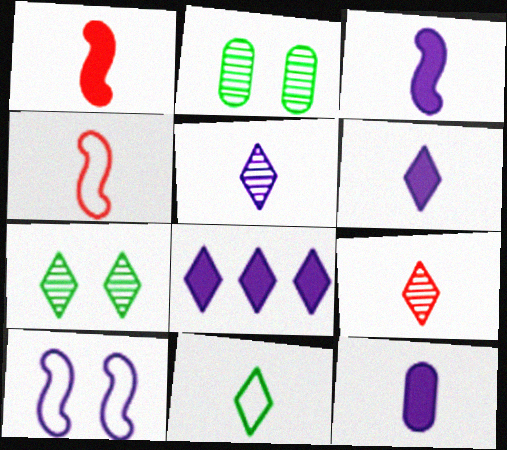[[2, 4, 8], 
[3, 6, 12], 
[6, 9, 11]]